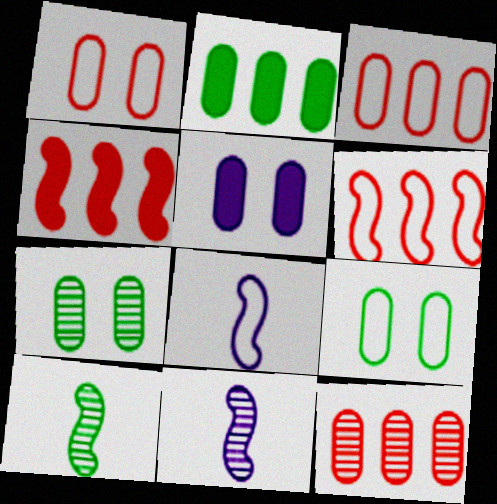[[1, 5, 7]]